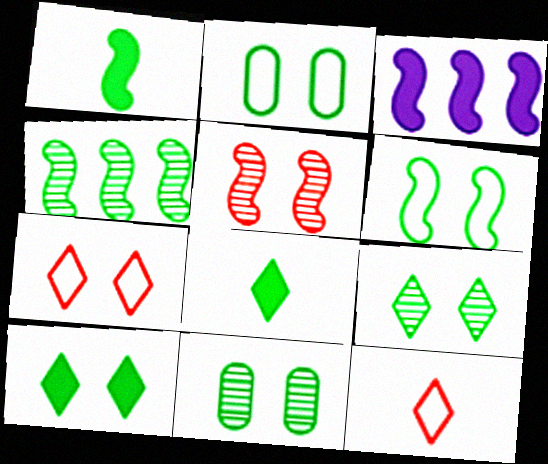[[1, 4, 6], 
[2, 4, 8], 
[3, 11, 12], 
[6, 10, 11]]